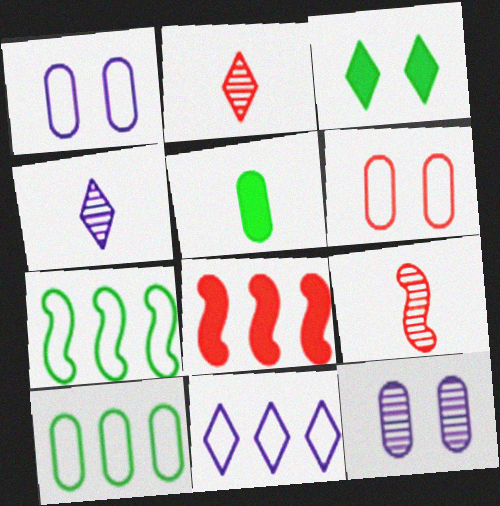[[2, 3, 11], 
[2, 6, 8]]